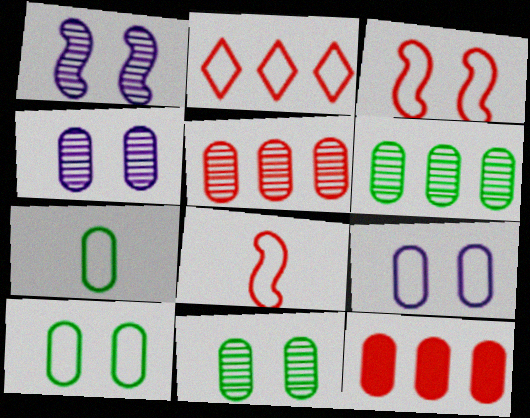[[4, 7, 12]]